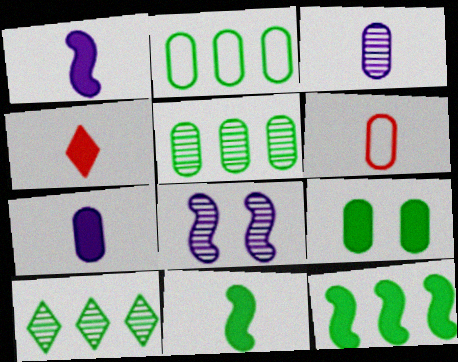[[2, 4, 8], 
[2, 10, 12], 
[4, 7, 11]]